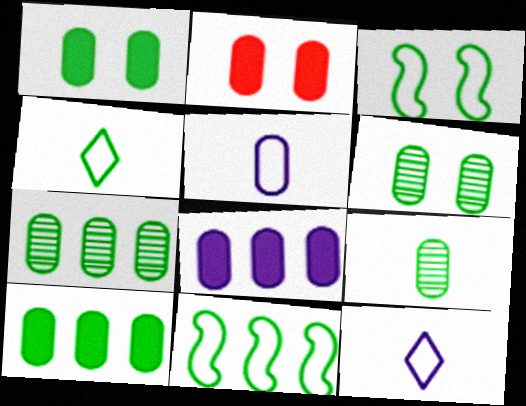[[2, 5, 7], 
[6, 7, 9]]